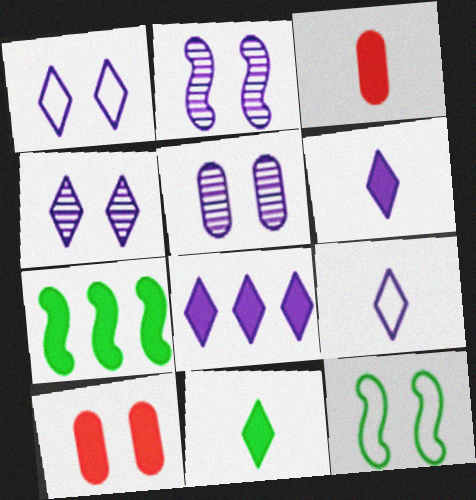[[2, 4, 5], 
[4, 8, 9], 
[4, 10, 12], 
[6, 7, 10]]